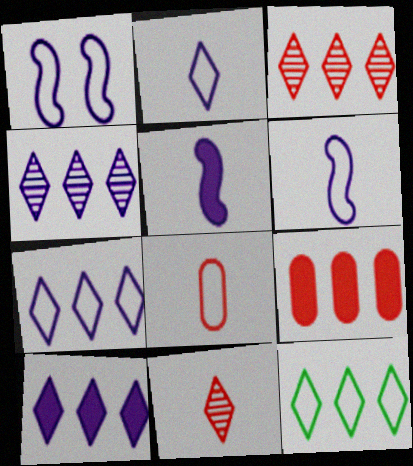[[1, 8, 12], 
[3, 10, 12], 
[4, 7, 10]]